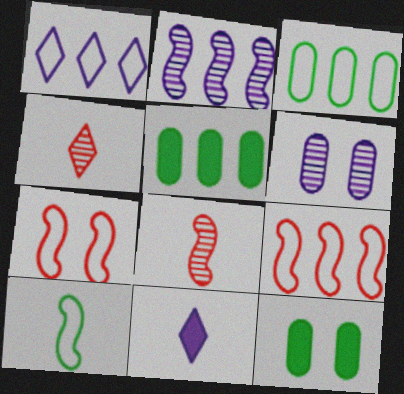[[1, 3, 9], 
[1, 8, 12]]